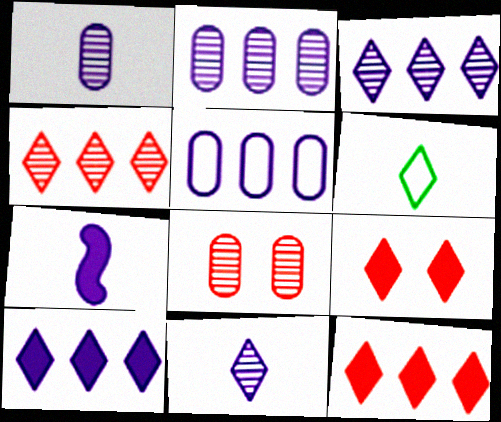[[3, 6, 9]]